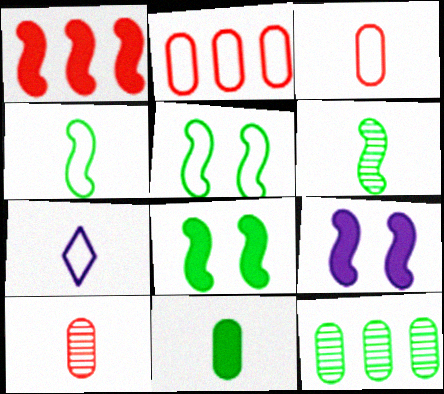[[2, 5, 7], 
[3, 4, 7]]